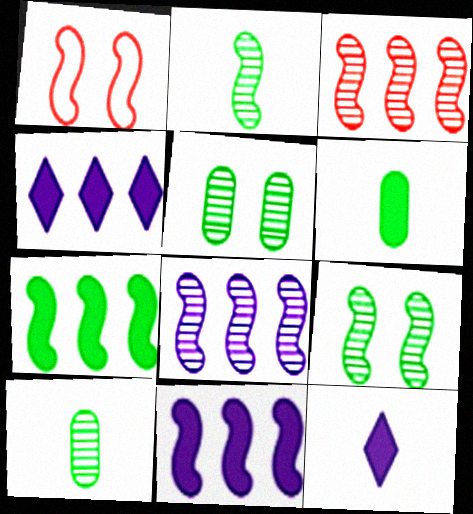[[1, 2, 11], 
[1, 4, 10]]